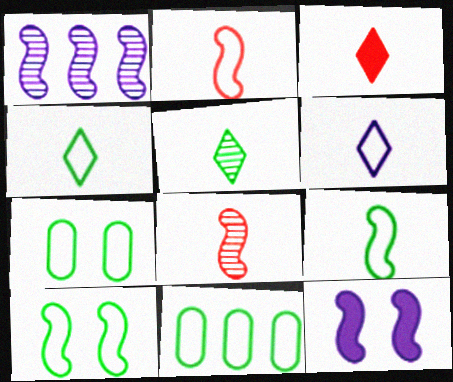[[1, 3, 7], 
[3, 5, 6], 
[4, 10, 11]]